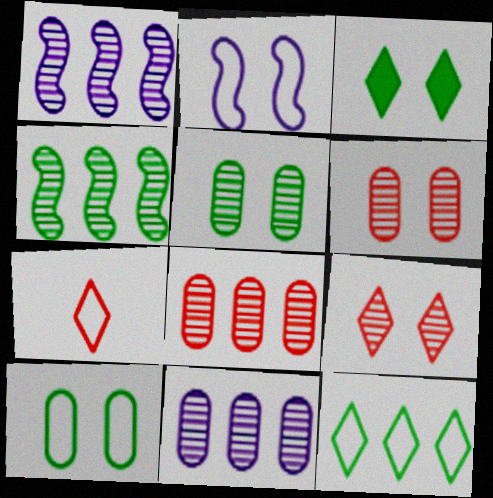[[2, 3, 6]]